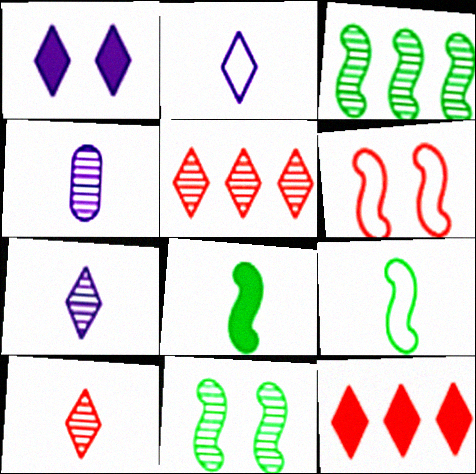[[4, 5, 11]]